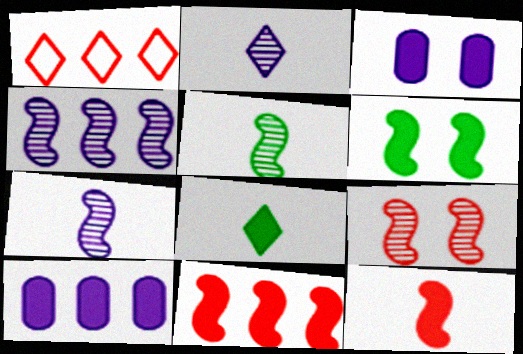[[1, 3, 5], 
[3, 8, 11], 
[4, 5, 9]]